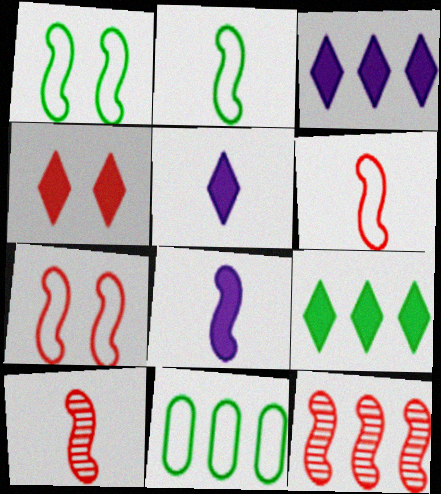[[1, 8, 12], 
[2, 8, 10], 
[3, 11, 12], 
[4, 5, 9]]